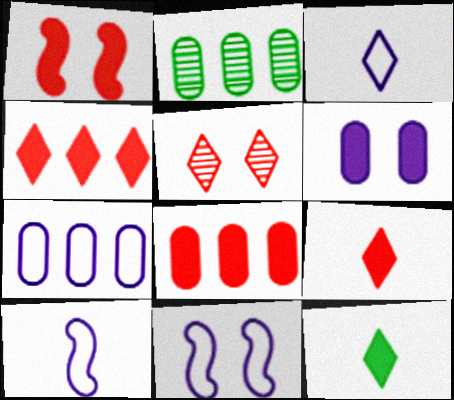[[1, 2, 3], 
[1, 8, 9], 
[2, 7, 8], 
[2, 9, 11], 
[3, 7, 11]]